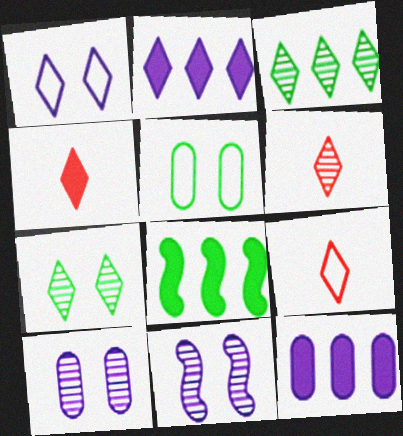[[1, 3, 4], 
[2, 7, 9], 
[4, 6, 9], 
[8, 9, 10]]